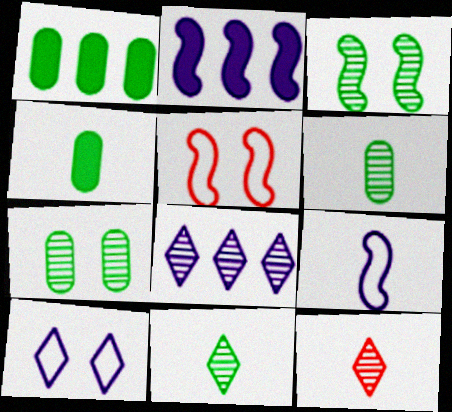[[4, 5, 8], 
[4, 9, 12]]